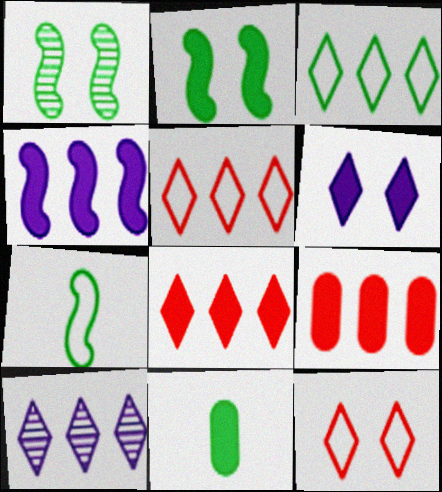[[1, 3, 11], 
[3, 8, 10]]